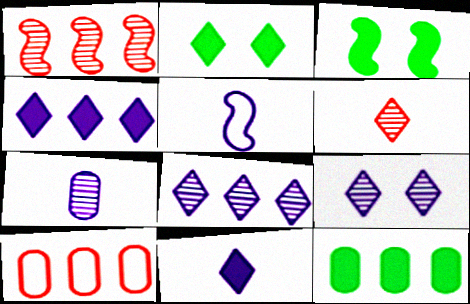[[1, 3, 5], 
[5, 7, 11]]